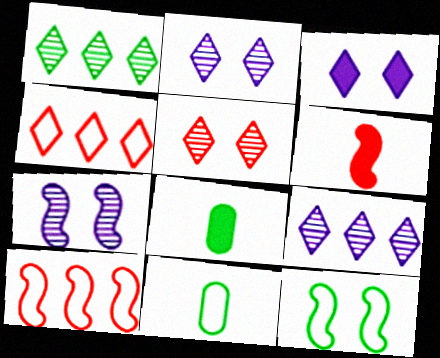[[1, 8, 12], 
[2, 8, 10], 
[4, 7, 8]]